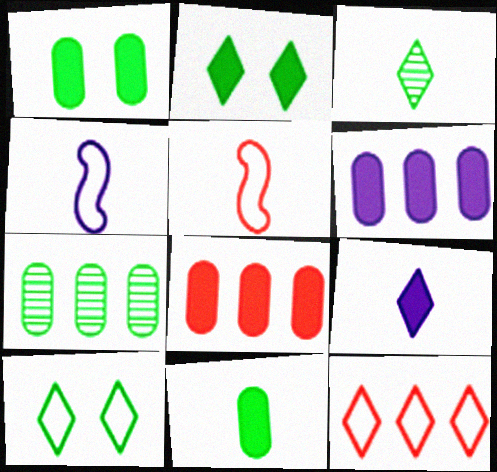[]